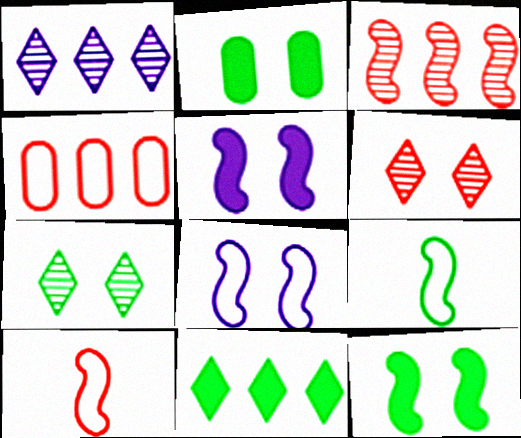[[1, 2, 10], 
[2, 6, 8], 
[3, 5, 9]]